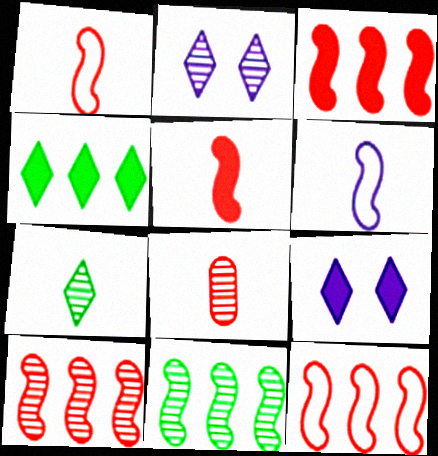[[2, 8, 11], 
[3, 10, 12]]